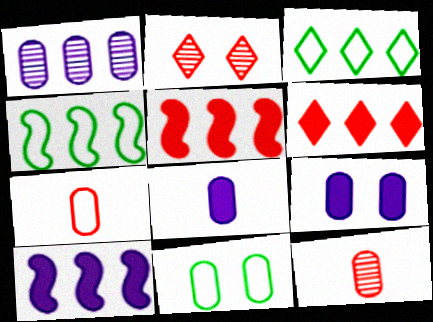[[1, 3, 5], 
[1, 4, 6], 
[2, 4, 8], 
[2, 5, 7]]